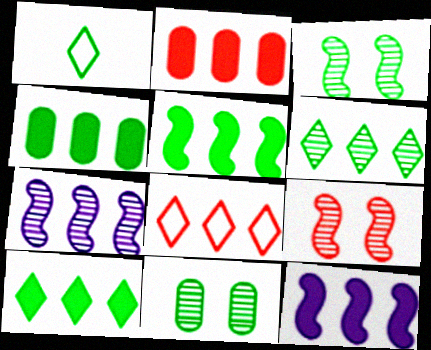[[1, 3, 4], 
[1, 5, 11], 
[2, 10, 12], 
[4, 5, 10], 
[4, 7, 8]]